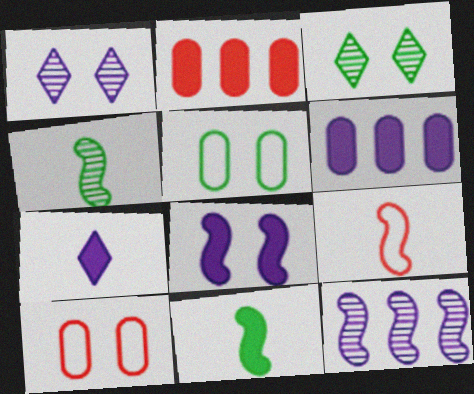[[3, 6, 9], 
[3, 8, 10], 
[6, 7, 8]]